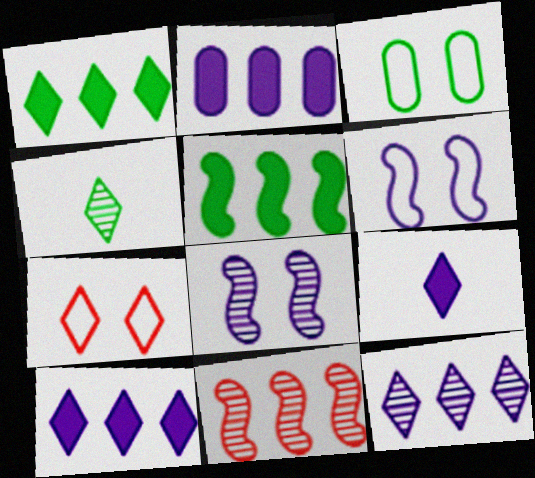[[3, 4, 5], 
[3, 6, 7], 
[3, 9, 11], 
[4, 7, 10]]